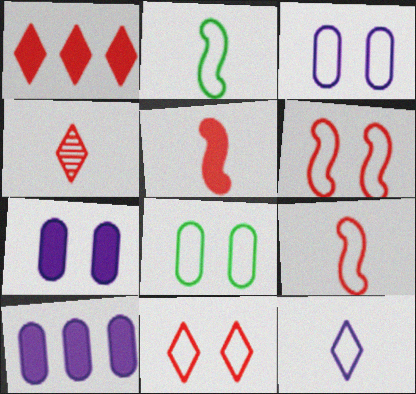[[1, 4, 11]]